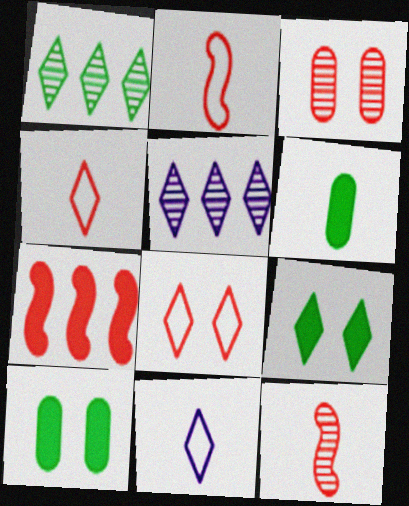[[2, 5, 10], 
[3, 4, 7], 
[4, 5, 9], 
[6, 11, 12]]